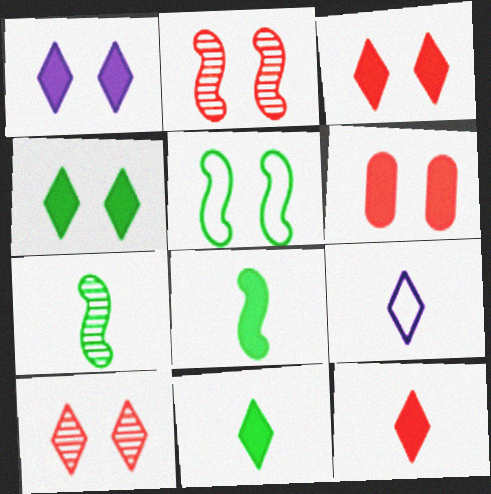[[1, 3, 4]]